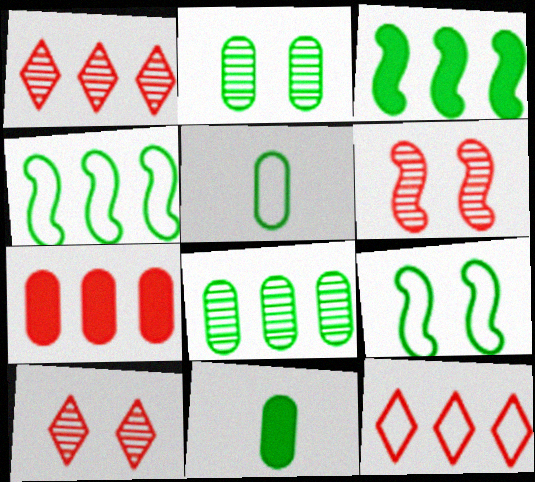[]